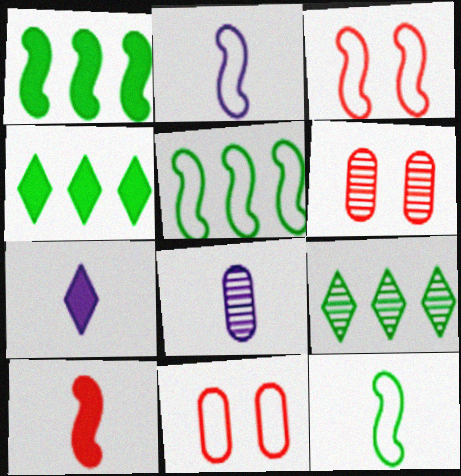[[2, 3, 5], 
[2, 4, 6], 
[2, 7, 8], 
[3, 4, 8], 
[5, 6, 7]]